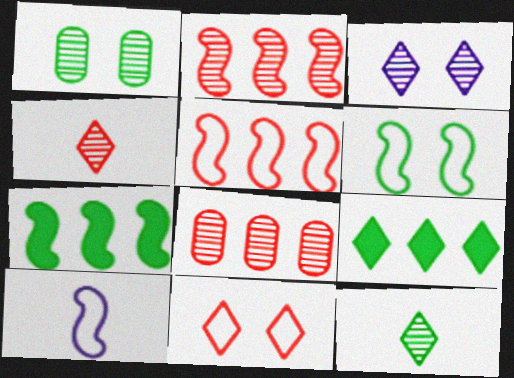[[5, 6, 10]]